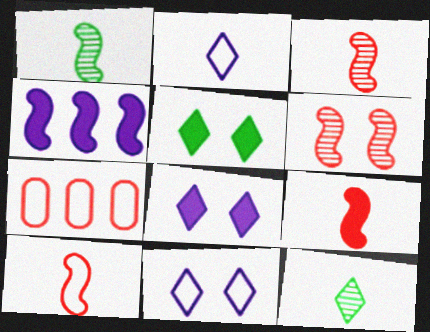[[1, 7, 8], 
[3, 9, 10]]